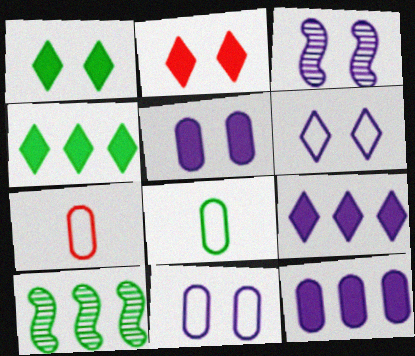[[1, 8, 10], 
[3, 4, 7], 
[3, 5, 6]]